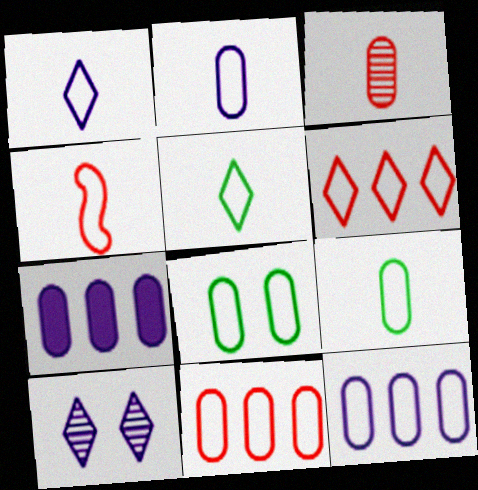[[1, 4, 9], 
[2, 4, 5], 
[2, 8, 11], 
[3, 7, 8]]